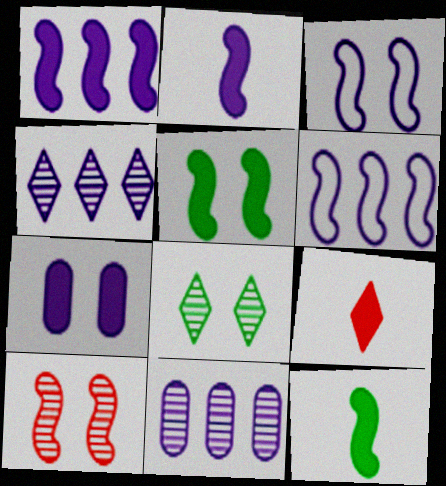[[3, 5, 10], 
[6, 10, 12]]